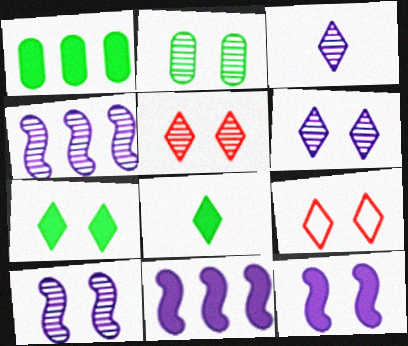[[2, 5, 10], 
[2, 9, 12], 
[6, 7, 9]]